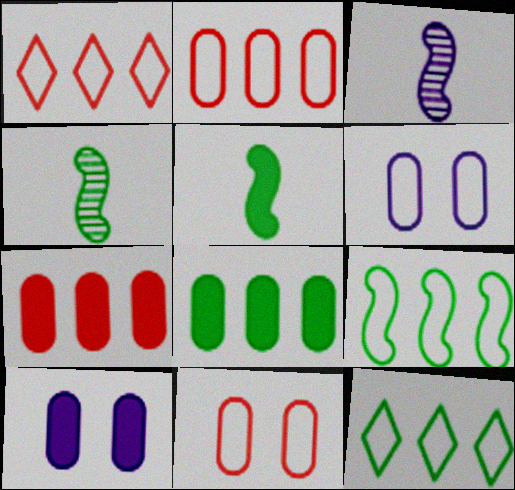[[1, 4, 10]]